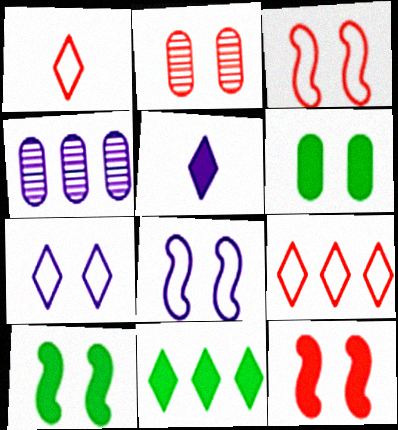[[1, 4, 10], 
[2, 7, 10], 
[4, 5, 8]]